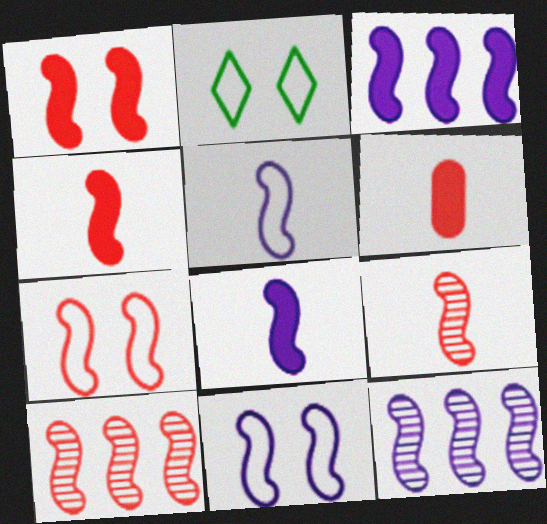[[2, 6, 12], 
[4, 7, 10], 
[8, 11, 12]]